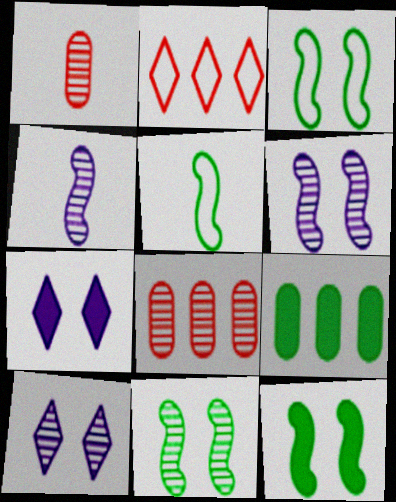[[3, 11, 12], 
[5, 7, 8]]